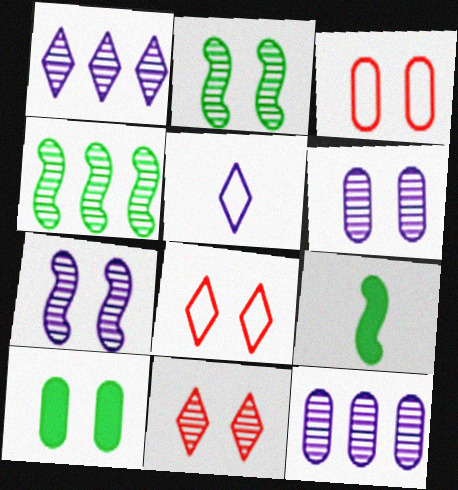[[1, 3, 9], 
[2, 6, 11], 
[3, 6, 10], 
[7, 8, 10], 
[8, 9, 12]]